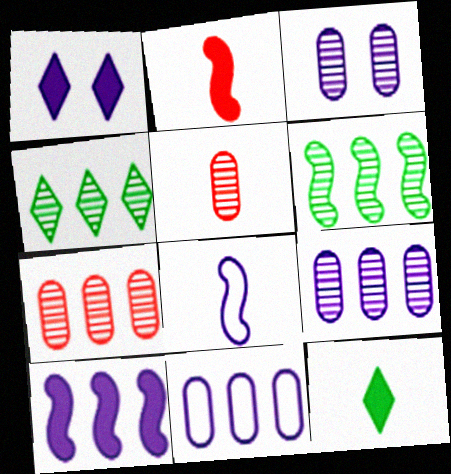[[1, 8, 9], 
[5, 8, 12]]